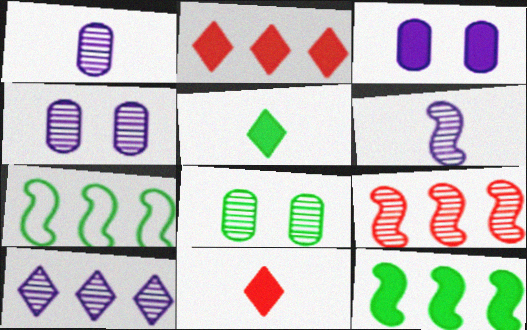[[3, 11, 12], 
[4, 6, 10], 
[4, 7, 11], 
[5, 7, 8]]